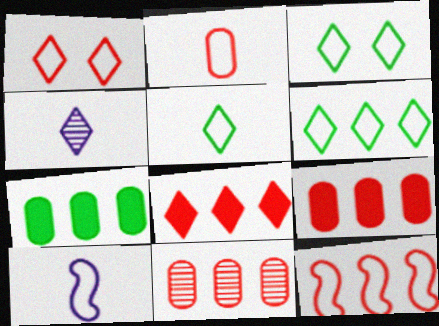[[1, 2, 12], 
[2, 5, 10], 
[3, 4, 8], 
[3, 5, 6], 
[8, 11, 12]]